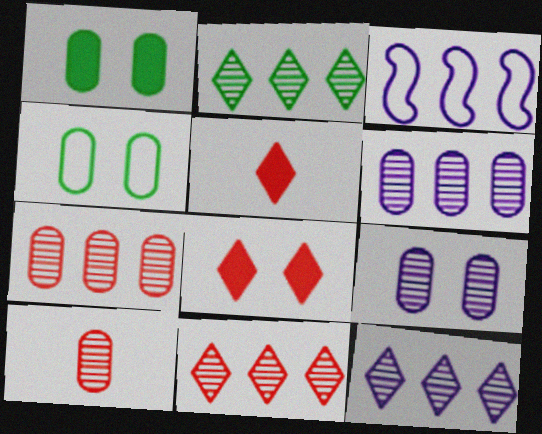[[2, 11, 12]]